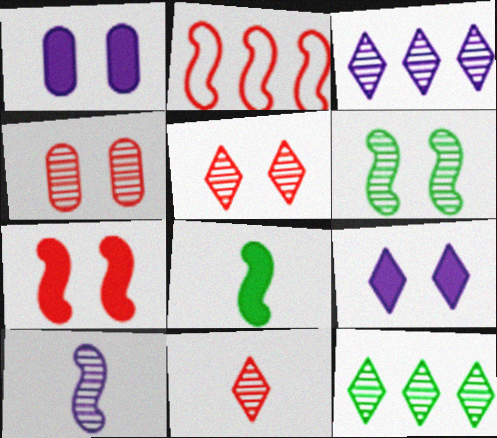[[4, 10, 12]]